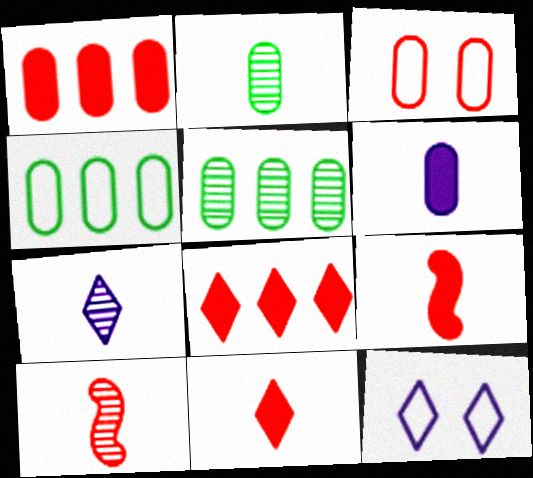[[2, 7, 10], 
[3, 5, 6], 
[3, 8, 10], 
[5, 9, 12]]